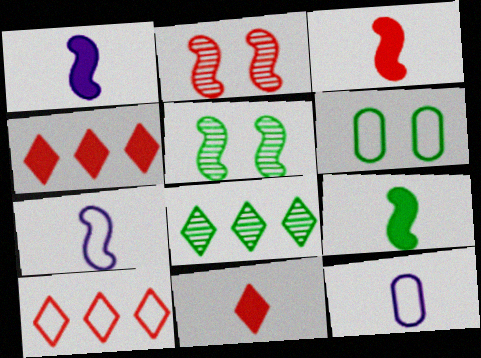[[1, 3, 9], 
[4, 5, 12], 
[6, 7, 10], 
[6, 8, 9]]